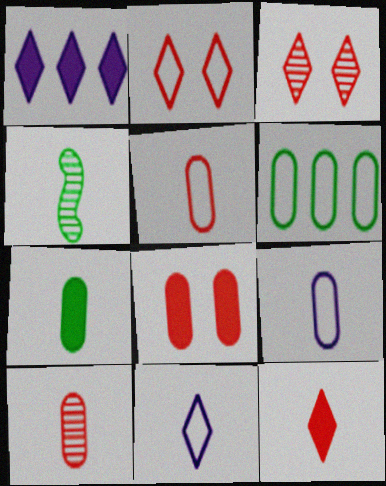[[4, 9, 12], 
[7, 9, 10]]